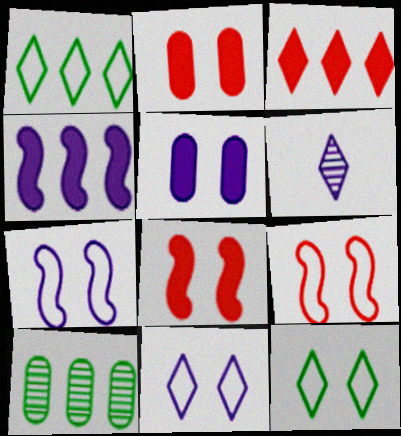[[3, 6, 12]]